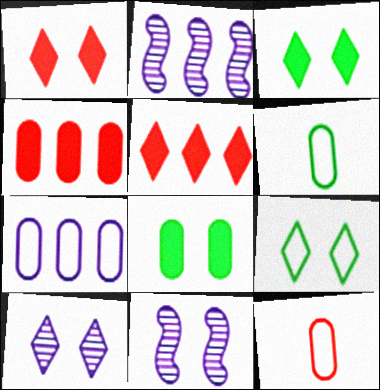[[1, 2, 6], 
[1, 9, 10], 
[2, 3, 12], 
[5, 6, 11]]